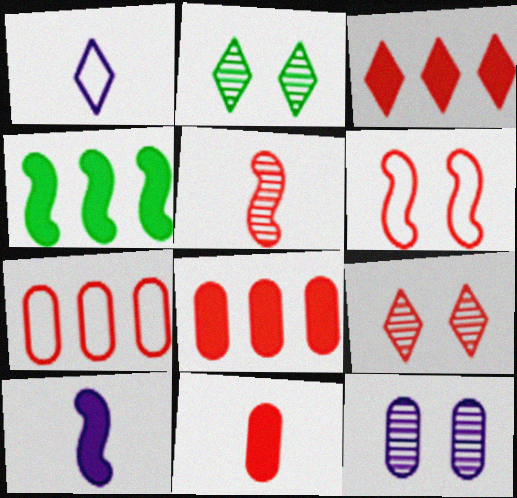[[1, 2, 3], 
[2, 7, 10]]